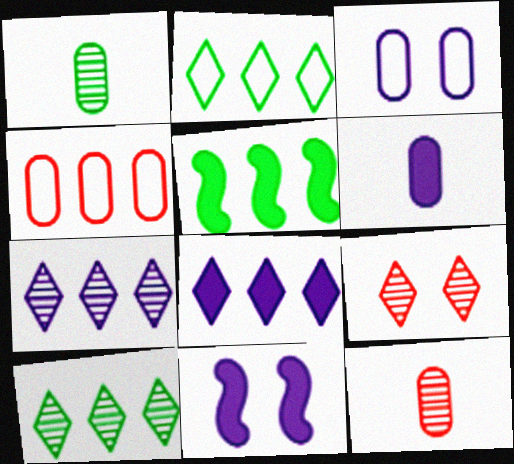[[2, 11, 12], 
[4, 5, 7], 
[6, 8, 11]]